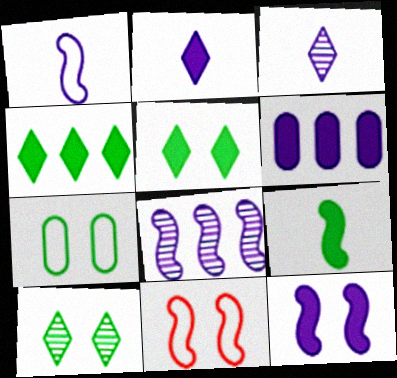[[1, 8, 12], 
[2, 6, 12], 
[8, 9, 11]]